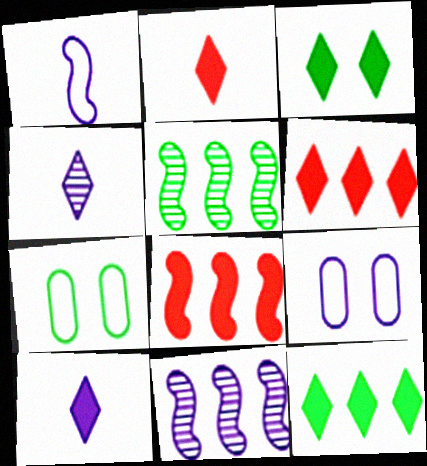[[2, 5, 9], 
[2, 7, 11], 
[3, 6, 10], 
[4, 7, 8], 
[9, 10, 11]]